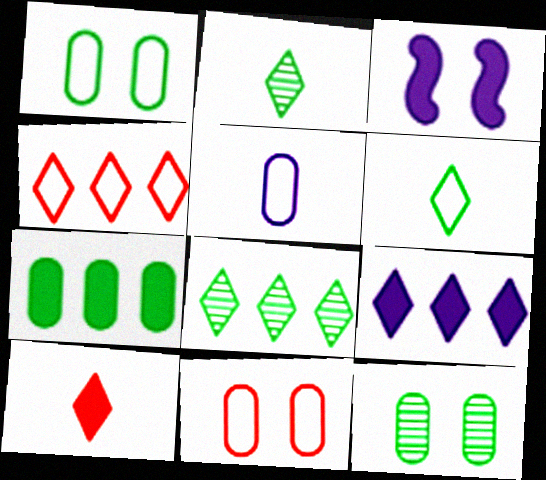[[3, 7, 10], 
[4, 8, 9]]